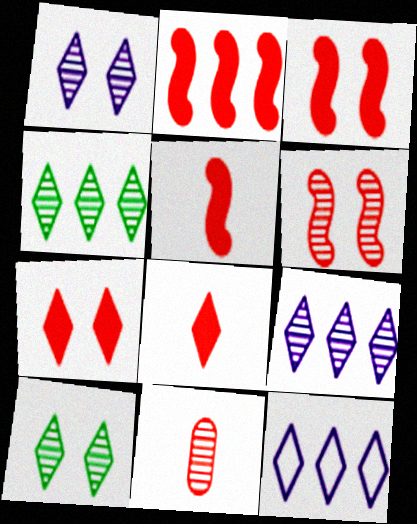[[2, 3, 5], 
[8, 10, 12]]